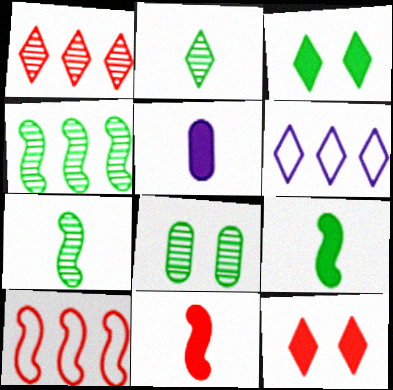[[2, 4, 8], 
[2, 6, 12], 
[6, 8, 11]]